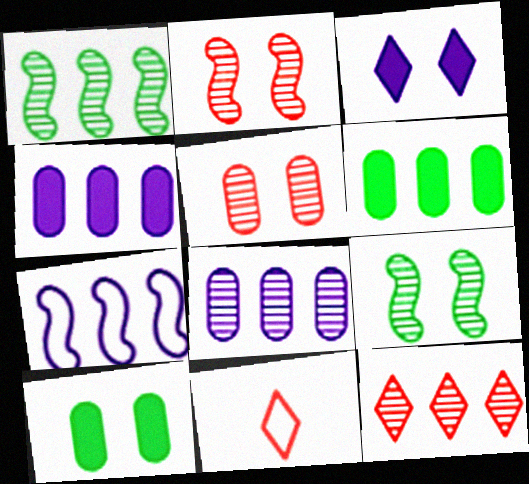[[1, 8, 12], 
[4, 9, 11], 
[6, 7, 12]]